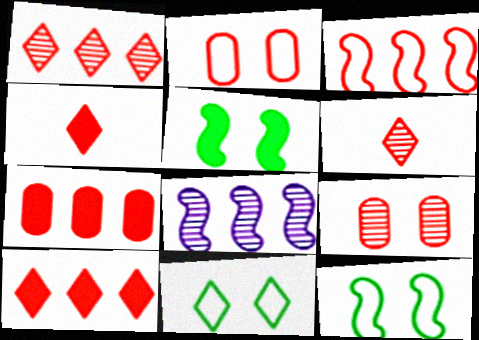[[1, 3, 7], 
[3, 4, 9]]